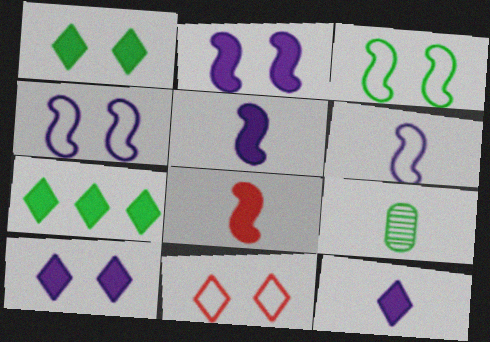[[3, 7, 9]]